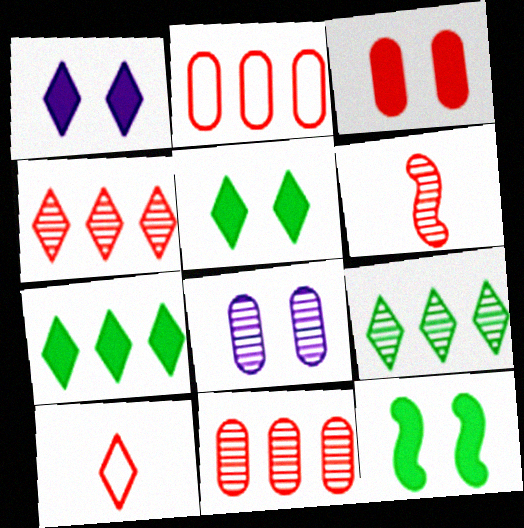[[1, 3, 12], 
[1, 9, 10], 
[6, 8, 9]]